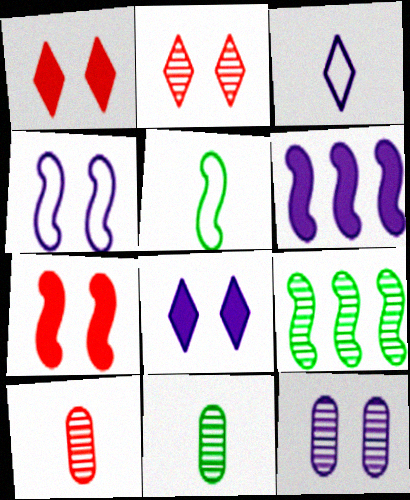[[3, 6, 12], 
[4, 8, 12]]